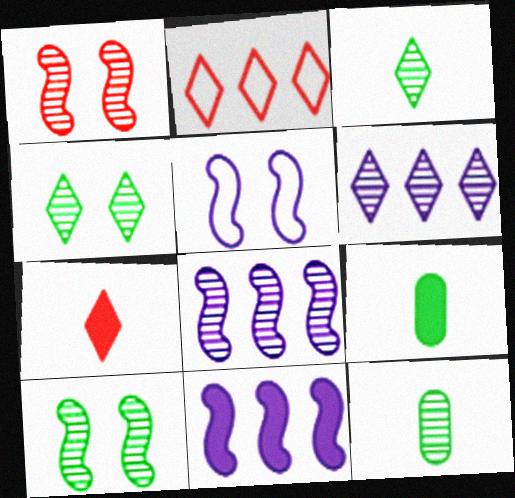[[1, 6, 12]]